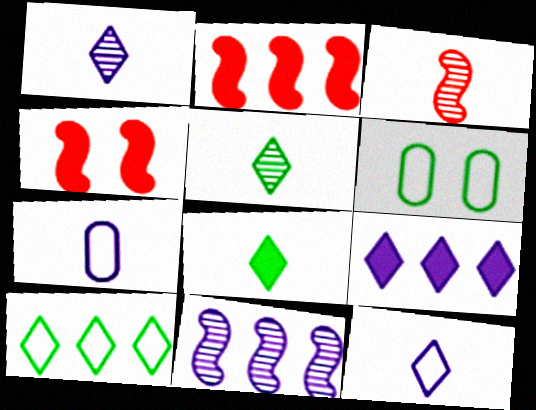[[1, 2, 6], 
[3, 6, 9], 
[3, 7, 8]]